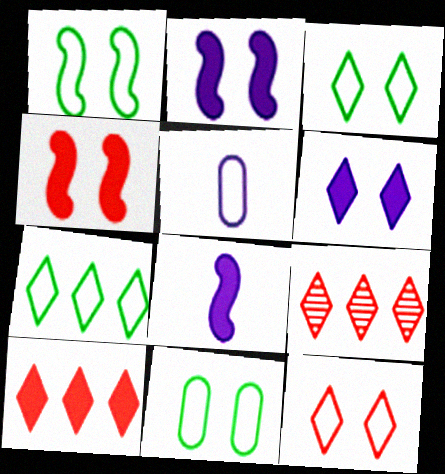[[1, 3, 11], 
[8, 9, 11]]